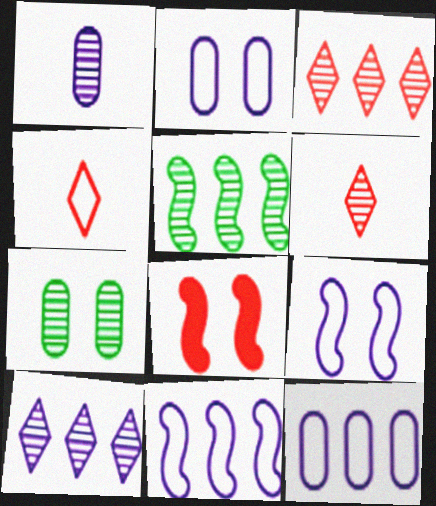[]